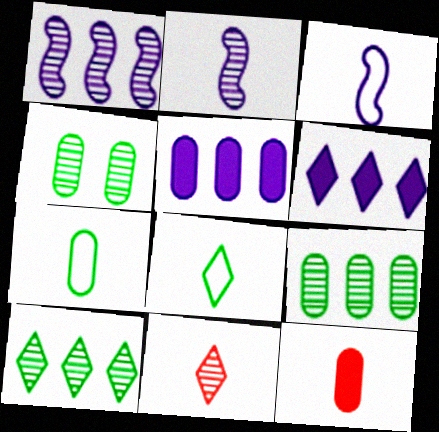[[1, 4, 11], 
[2, 8, 12]]